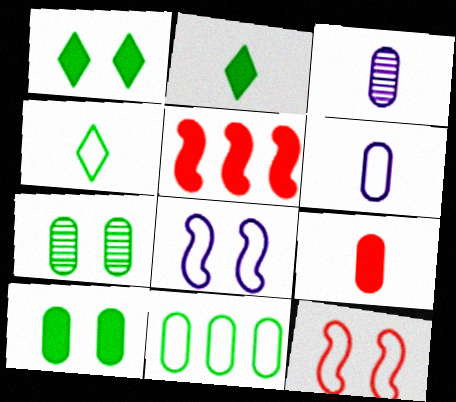[]